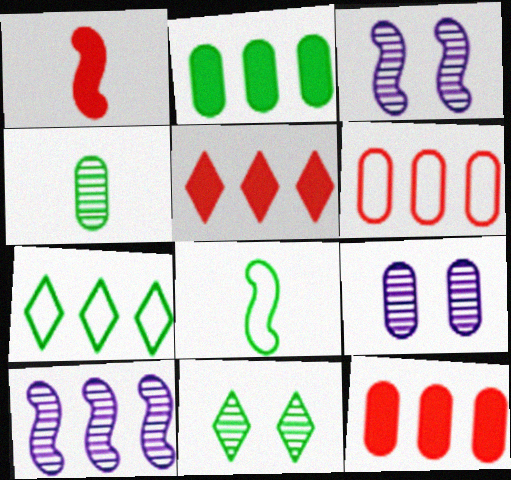[[1, 7, 9], 
[2, 8, 11], 
[5, 8, 9], 
[7, 10, 12]]